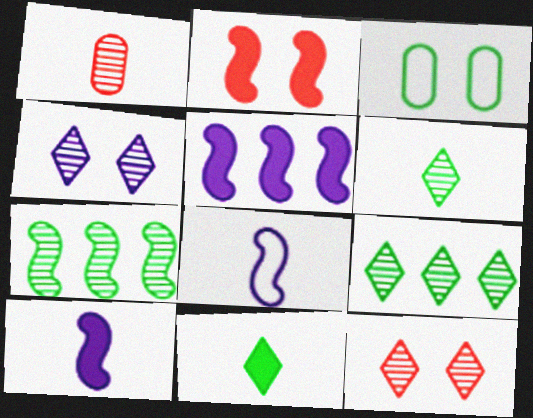[[1, 4, 7], 
[1, 8, 11], 
[2, 3, 4], 
[2, 7, 8], 
[3, 7, 11]]